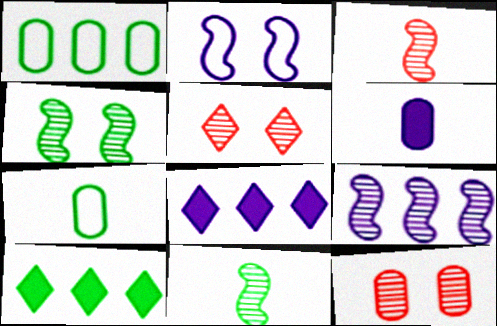[[1, 6, 12], 
[3, 4, 9], 
[4, 7, 10]]